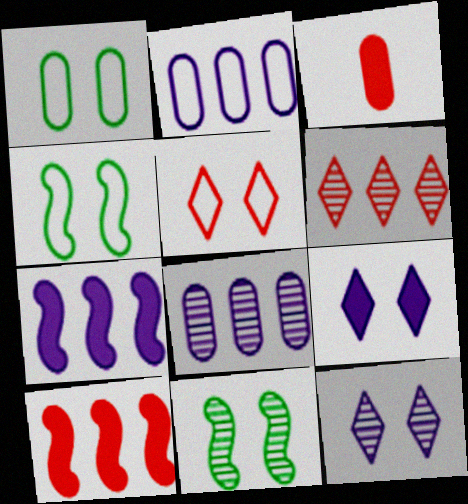[[1, 3, 8]]